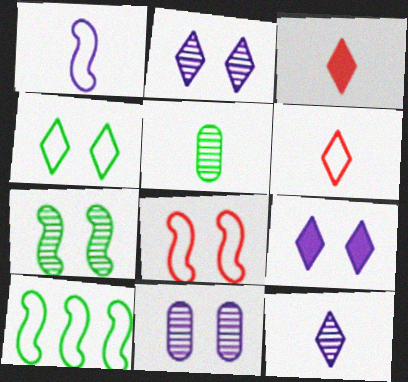[[1, 3, 5], 
[1, 8, 10], 
[3, 10, 11]]